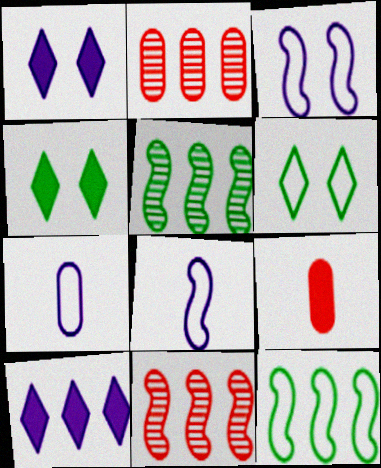[[2, 4, 8], 
[2, 10, 12], 
[4, 7, 11]]